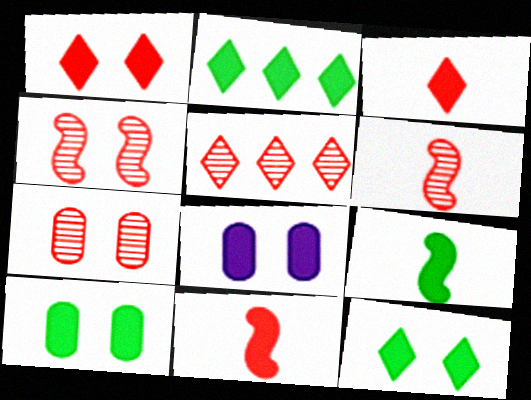[[2, 8, 11], 
[2, 9, 10], 
[5, 6, 7]]